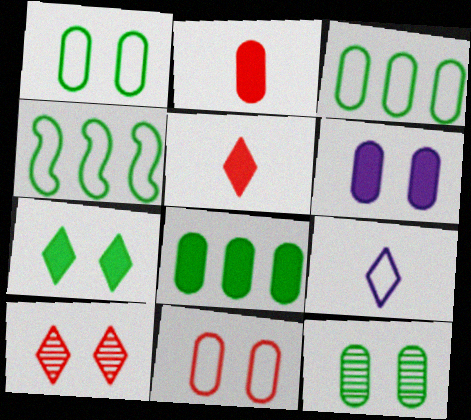[[2, 6, 8], 
[4, 9, 11], 
[6, 11, 12]]